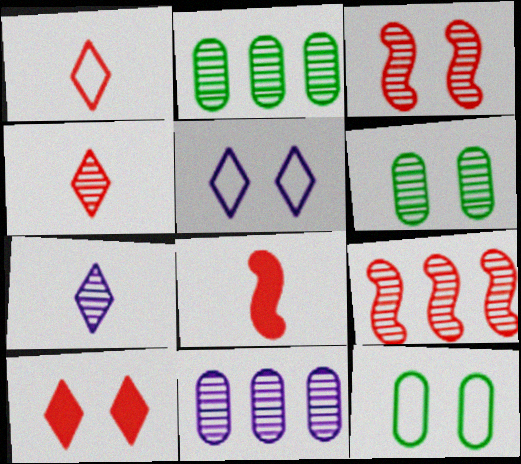[[2, 3, 7], 
[2, 5, 8], 
[6, 7, 9]]